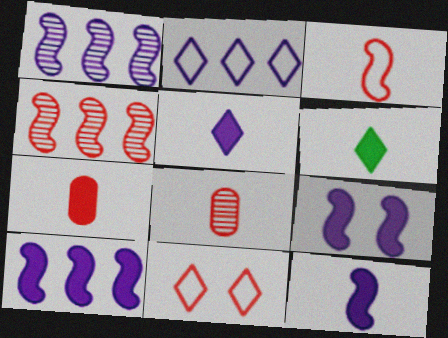[[4, 7, 11], 
[6, 7, 12], 
[9, 10, 12]]